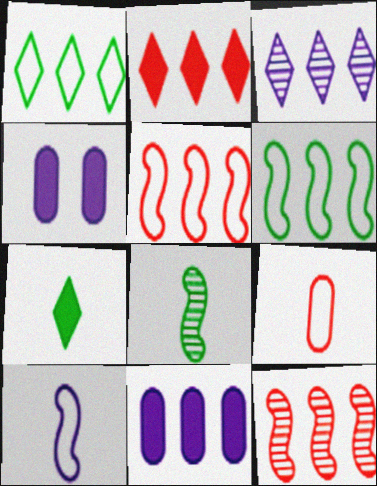[[1, 2, 3], 
[1, 11, 12], 
[3, 4, 10]]